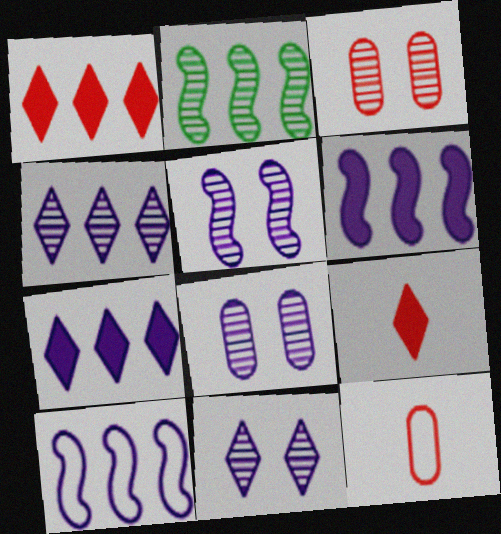[[5, 8, 11]]